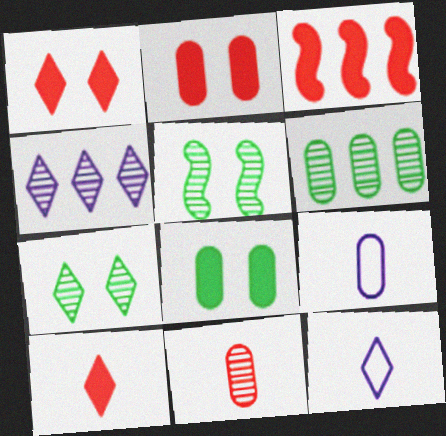[[2, 3, 10], 
[2, 6, 9], 
[3, 7, 9], 
[4, 5, 11]]